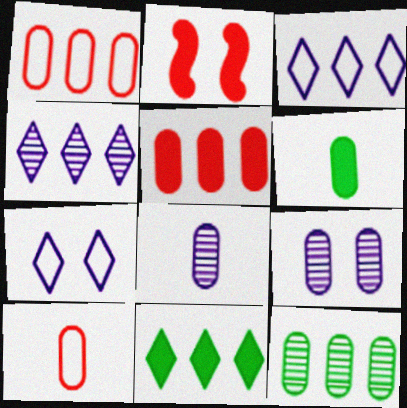[[1, 6, 9], 
[6, 8, 10]]